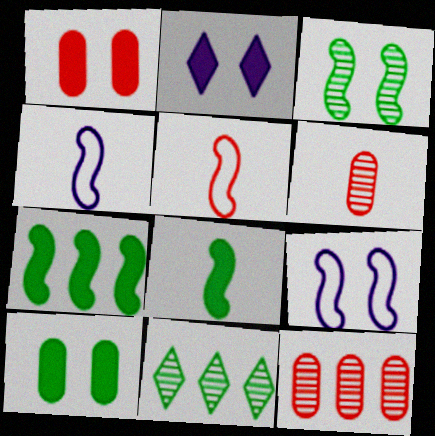[[1, 4, 11]]